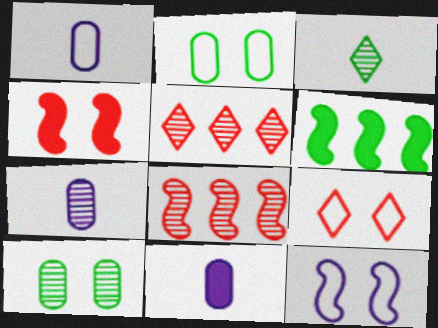[[1, 7, 11], 
[2, 3, 6], 
[2, 9, 12], 
[6, 7, 9]]